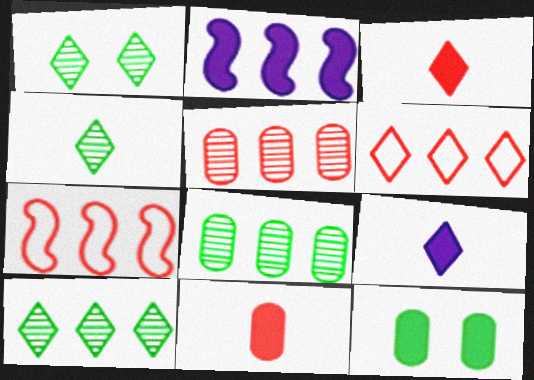[[1, 4, 10], 
[1, 6, 9], 
[2, 3, 12], 
[2, 6, 8]]